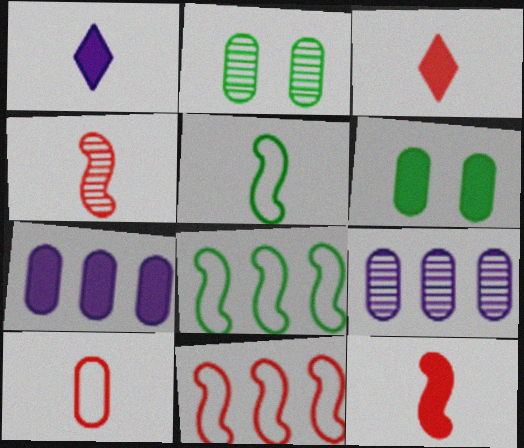[[1, 2, 11], 
[2, 7, 10], 
[3, 4, 10], 
[6, 9, 10]]